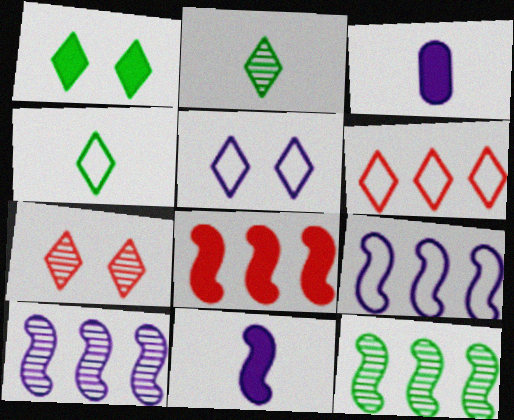[[1, 3, 8], 
[1, 5, 7], 
[3, 5, 10], 
[4, 5, 6], 
[8, 9, 12]]